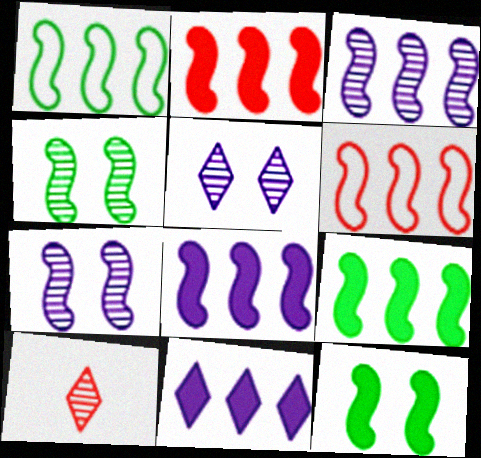[[1, 2, 3], 
[2, 8, 9], 
[3, 6, 9]]